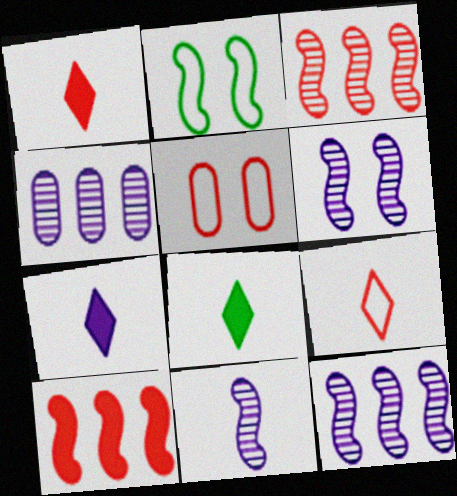[[1, 2, 4], 
[1, 3, 5], 
[1, 7, 8], 
[2, 10, 11], 
[5, 8, 12], 
[6, 11, 12]]